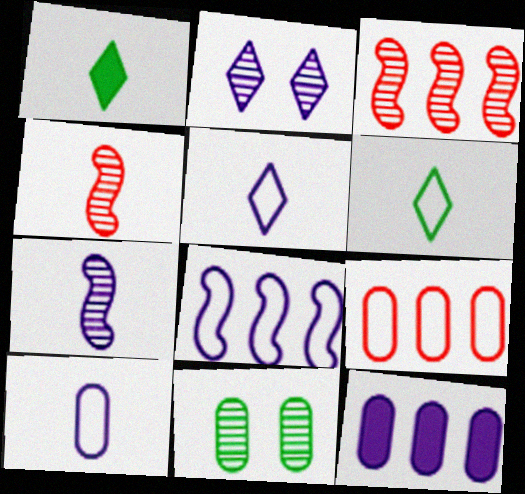[[1, 4, 10]]